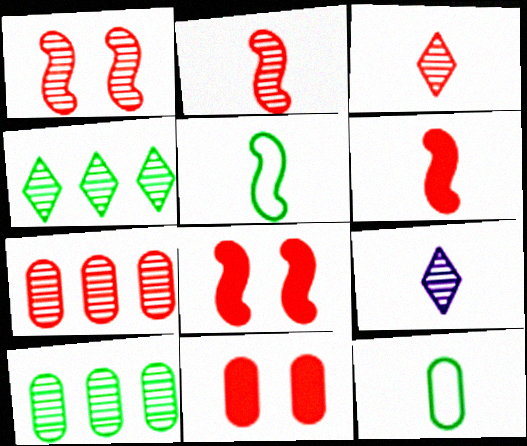[[1, 3, 7], 
[1, 9, 10], 
[6, 9, 12]]